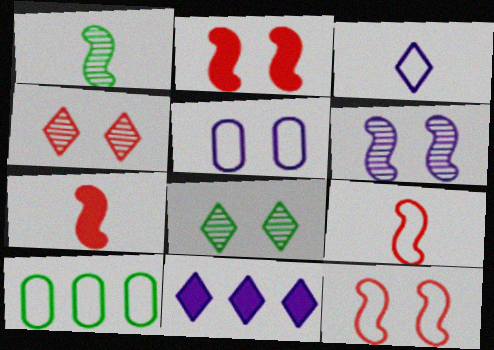[[2, 5, 8], 
[3, 10, 12]]